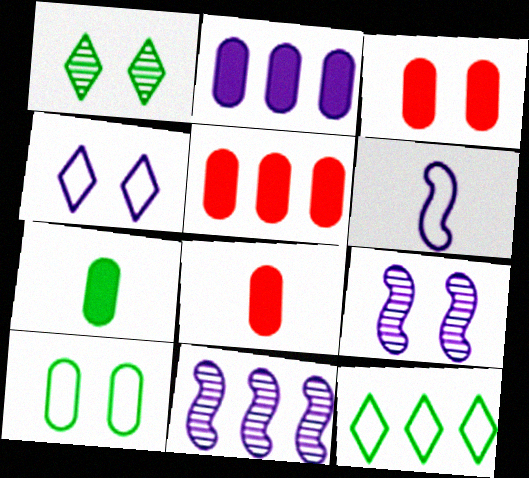[[1, 5, 6], 
[2, 3, 7], 
[3, 5, 8], 
[5, 11, 12], 
[8, 9, 12]]